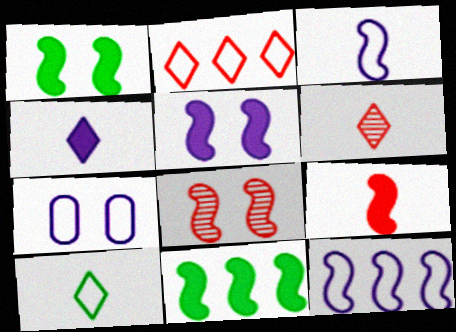[[3, 8, 11], 
[4, 6, 10], 
[5, 9, 11], 
[6, 7, 11]]